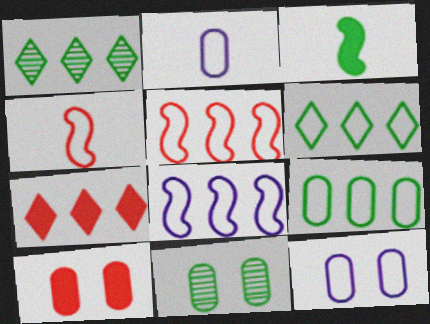[[3, 6, 11], 
[4, 6, 12], 
[10, 11, 12]]